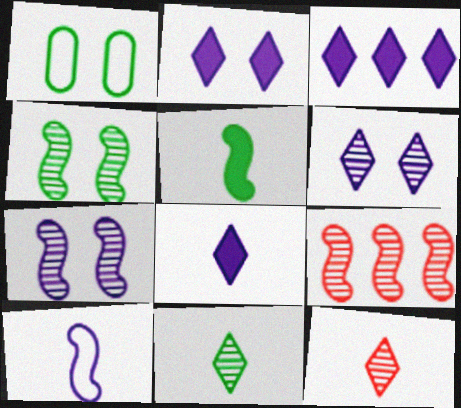[[1, 8, 9], 
[2, 3, 8]]